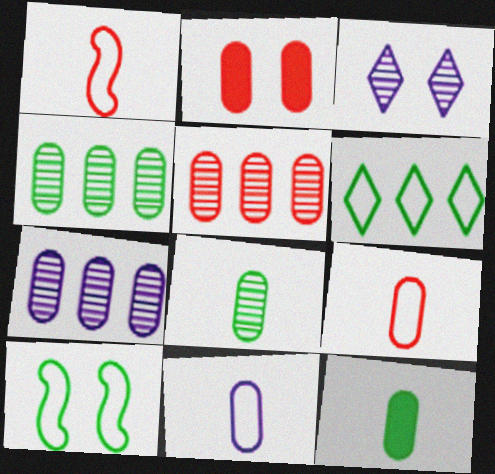[[2, 3, 10], 
[2, 4, 11], 
[2, 5, 9], 
[4, 5, 7]]